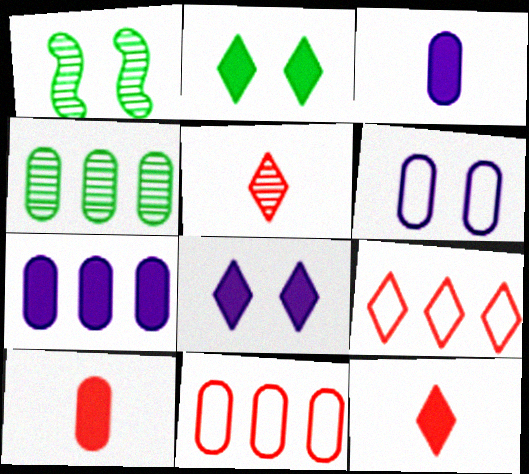[[1, 3, 9], 
[4, 6, 10], 
[4, 7, 11]]